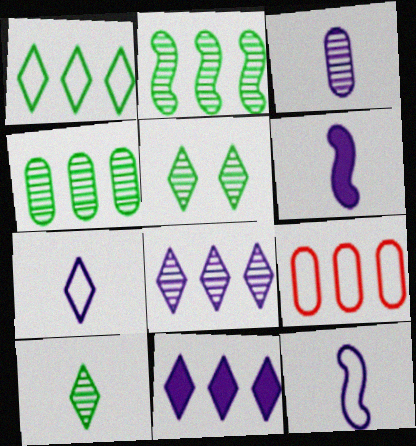[[2, 9, 11], 
[3, 6, 7], 
[5, 6, 9]]